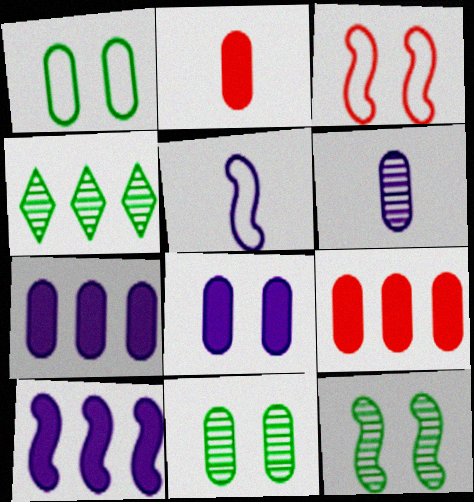[[1, 6, 9]]